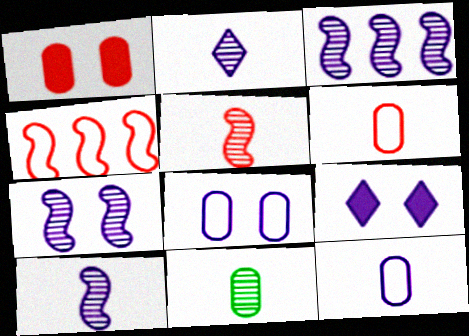[[2, 5, 11], 
[3, 7, 10], 
[3, 9, 12], 
[4, 9, 11], 
[7, 8, 9]]